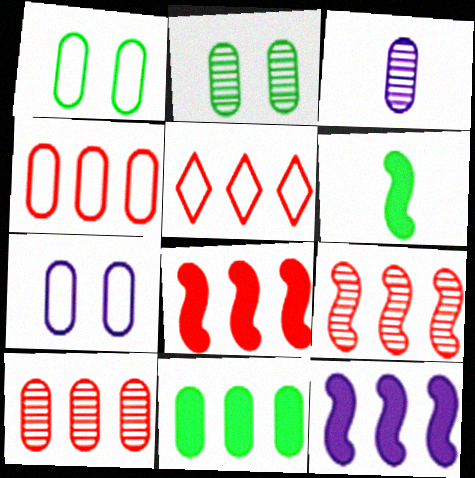[[2, 3, 10], 
[5, 8, 10]]